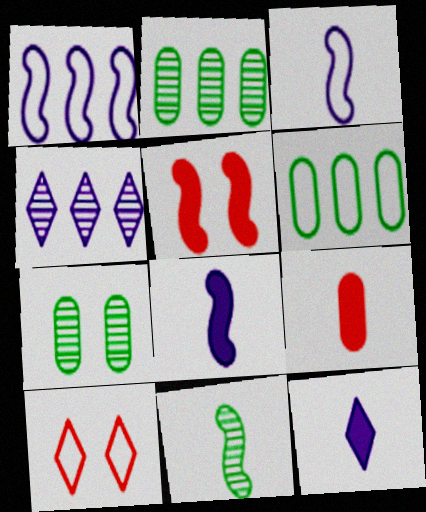[[1, 5, 11], 
[2, 8, 10], 
[3, 6, 10]]